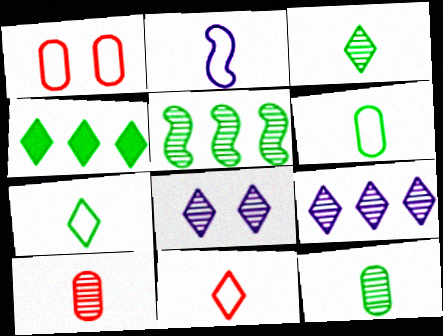[[2, 6, 11], 
[4, 8, 11], 
[5, 8, 10]]